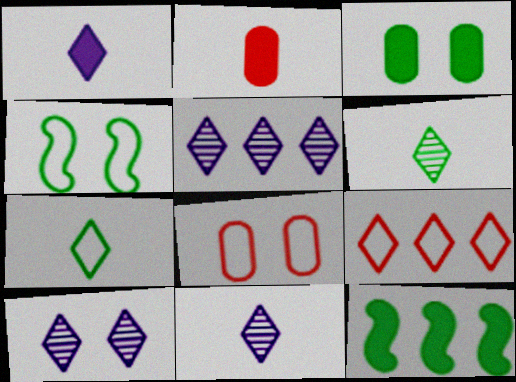[[2, 4, 5], 
[5, 10, 11], 
[8, 11, 12]]